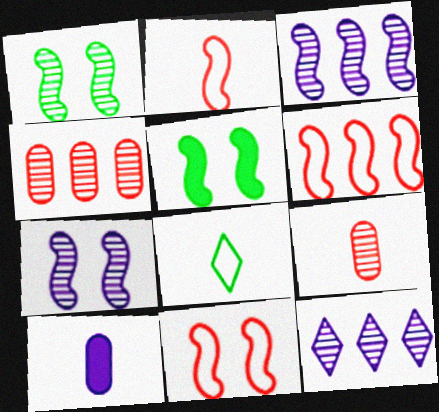[[1, 9, 12], 
[2, 3, 5], 
[2, 6, 11], 
[5, 7, 11]]